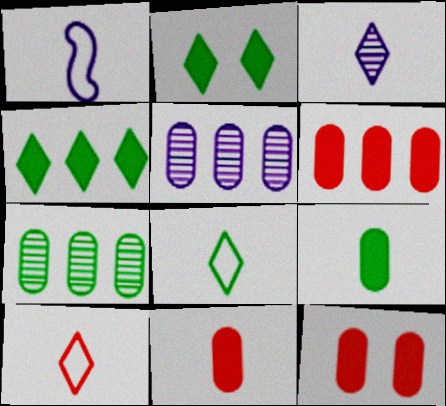[[6, 11, 12]]